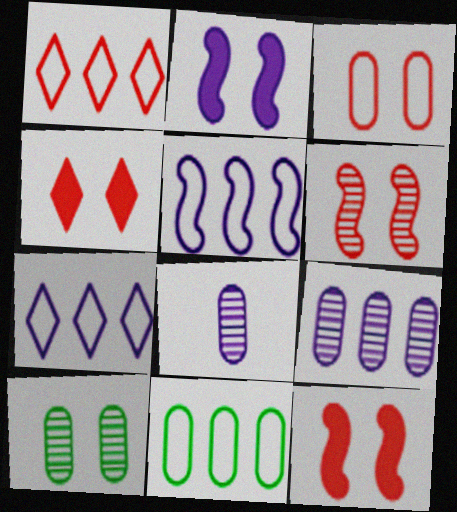[[1, 5, 11], 
[2, 7, 8], 
[3, 4, 6]]